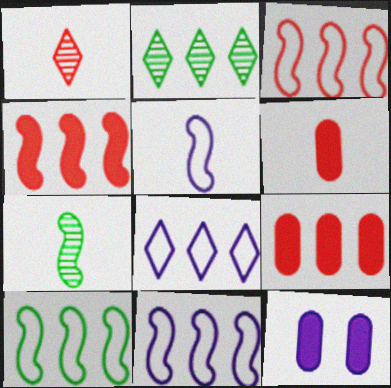[[1, 10, 12], 
[2, 9, 11], 
[3, 10, 11]]